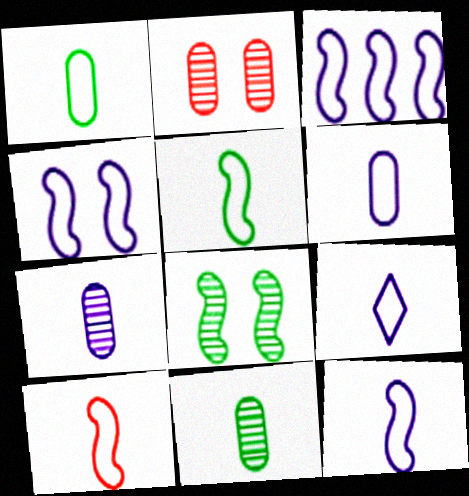[[1, 9, 10], 
[3, 4, 12], 
[5, 10, 12], 
[6, 9, 12]]